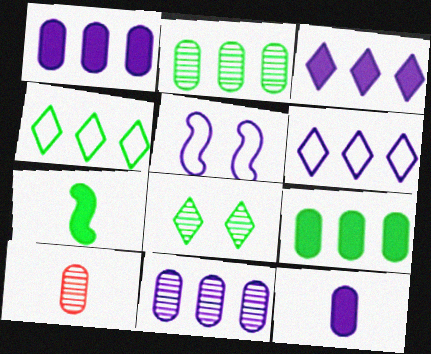[]